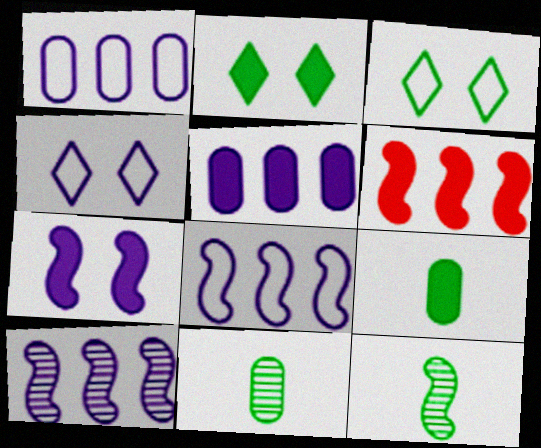[[4, 6, 11]]